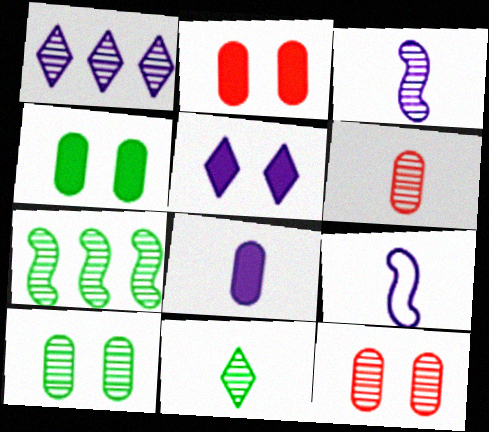[[3, 6, 11], 
[7, 10, 11]]